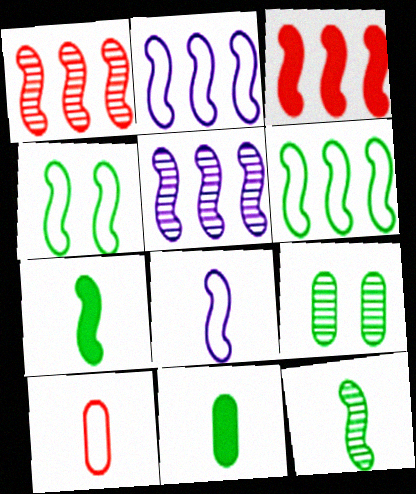[[3, 5, 6]]